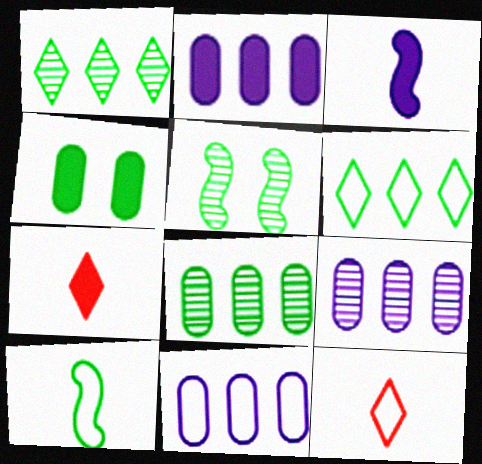[[1, 4, 10], 
[2, 5, 12], 
[2, 9, 11], 
[5, 7, 11]]